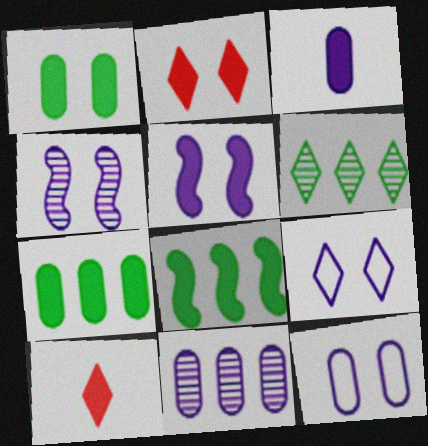[[1, 2, 5], 
[2, 3, 8], 
[3, 11, 12], 
[5, 7, 10], 
[6, 9, 10]]